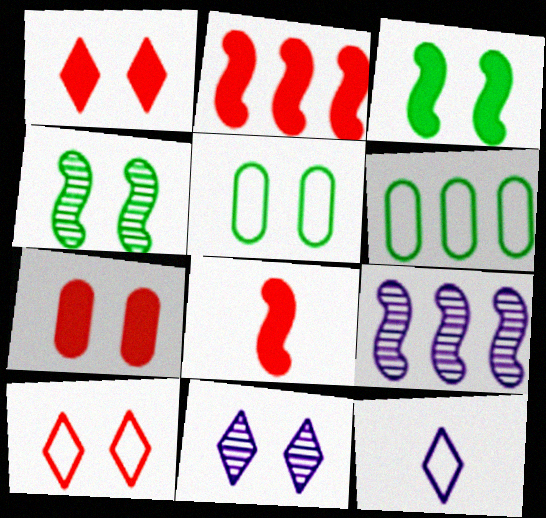[[6, 8, 11]]